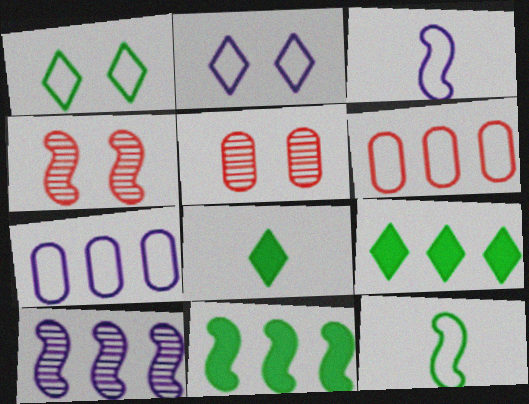[[1, 3, 6], 
[2, 3, 7], 
[2, 6, 12], 
[3, 4, 11], 
[3, 5, 9], 
[4, 7, 8], 
[6, 9, 10]]